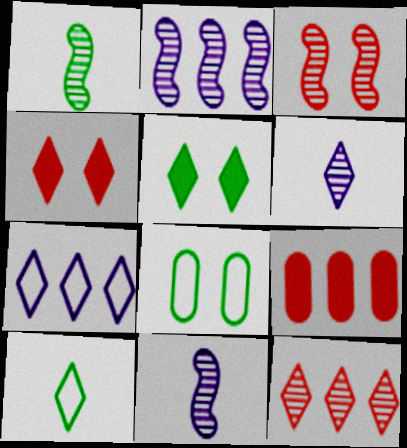[[1, 2, 3]]